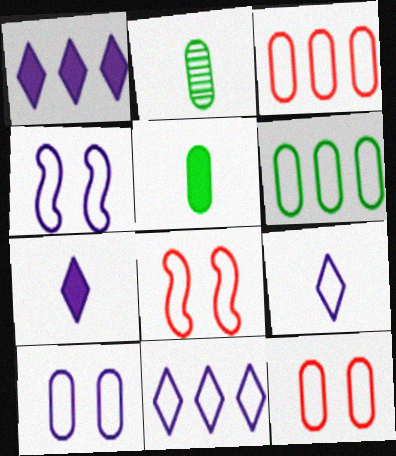[[1, 2, 8], 
[6, 8, 9]]